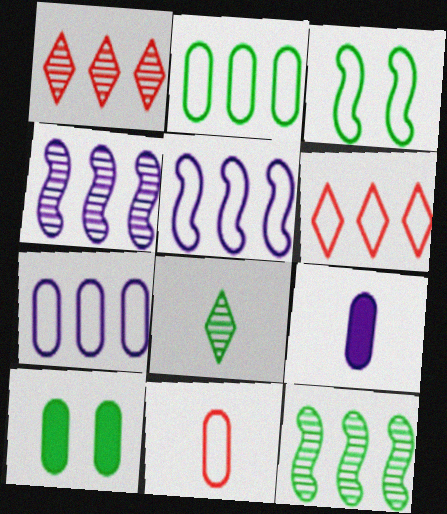[[1, 3, 9], 
[2, 5, 6]]